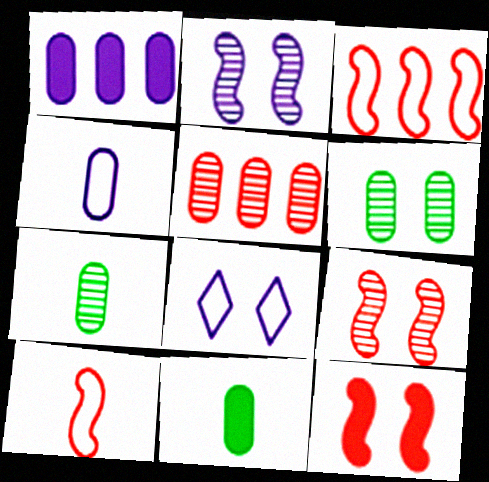[[6, 8, 12]]